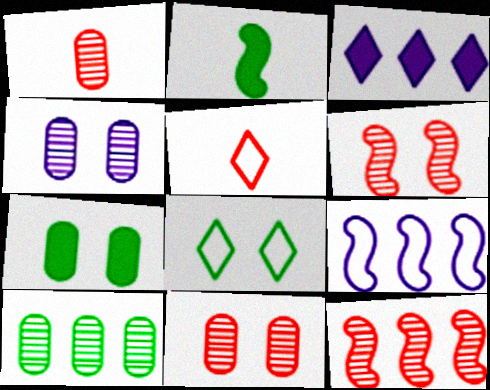[[1, 4, 10], 
[2, 6, 9], 
[2, 8, 10]]